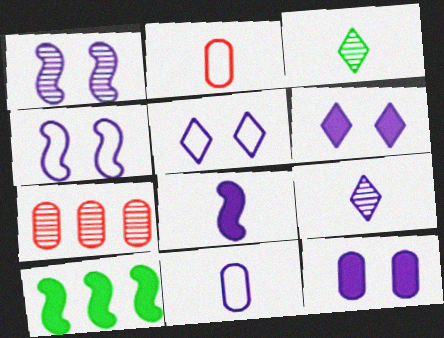[[1, 3, 7], 
[1, 5, 12], 
[2, 3, 8], 
[8, 9, 11]]